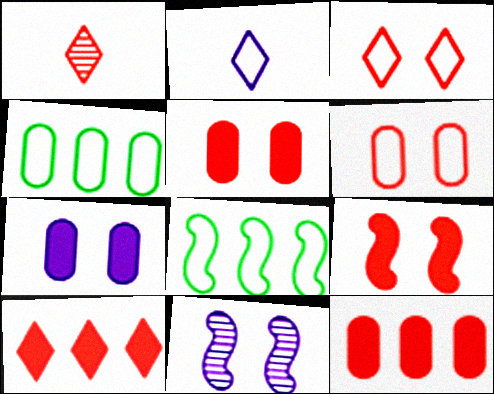[[1, 3, 10], 
[1, 7, 8], 
[2, 6, 8]]